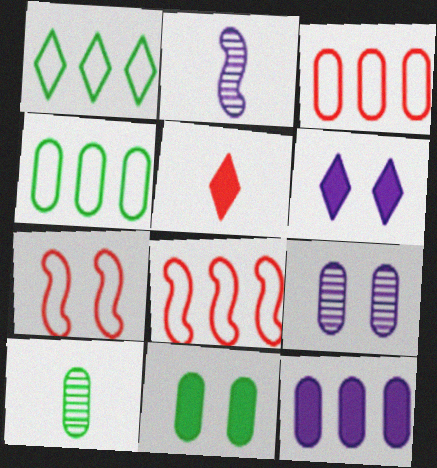[[4, 10, 11], 
[6, 8, 10]]